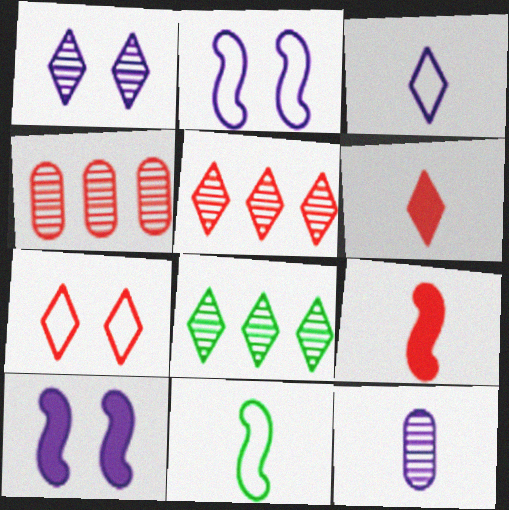[[4, 7, 9], 
[5, 6, 7], 
[6, 11, 12]]